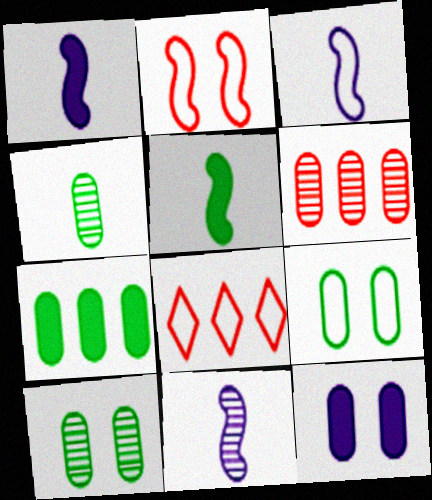[[1, 3, 11], 
[1, 8, 10], 
[3, 8, 9], 
[4, 7, 9]]